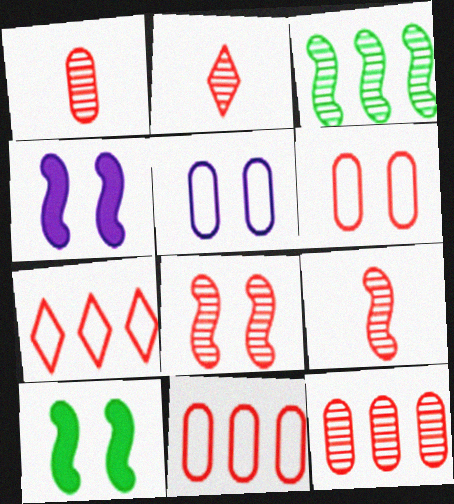[[1, 2, 9], 
[2, 8, 12]]